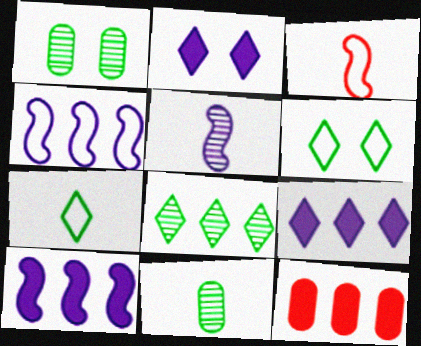[[1, 3, 9], 
[4, 8, 12], 
[5, 6, 12]]